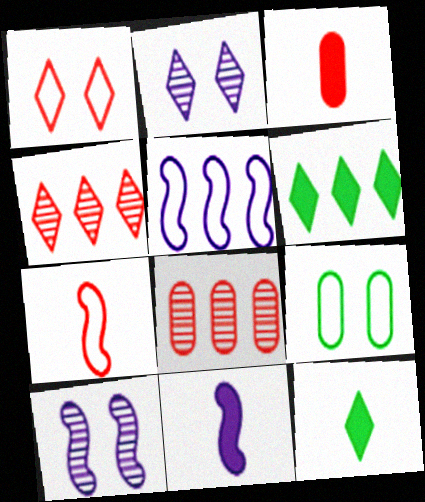[[3, 11, 12], 
[4, 9, 11], 
[5, 6, 8], 
[5, 10, 11]]